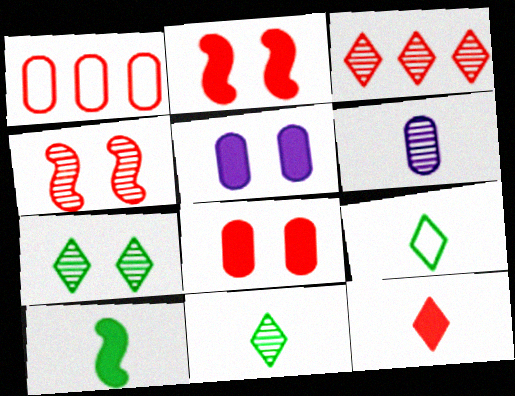[[1, 4, 12]]